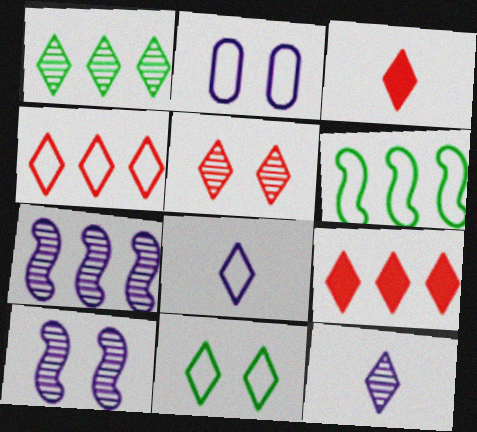[[1, 5, 12], 
[3, 4, 5], 
[4, 8, 11], 
[9, 11, 12]]